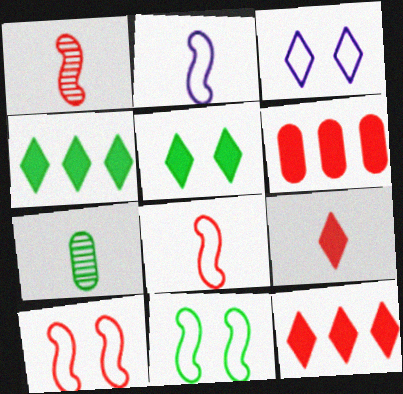[[2, 7, 9], 
[4, 7, 11]]